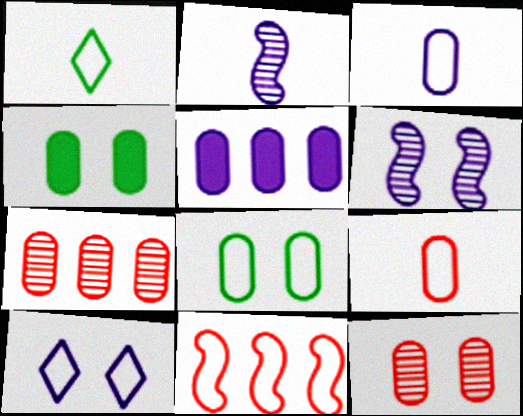[[2, 5, 10], 
[3, 4, 7]]